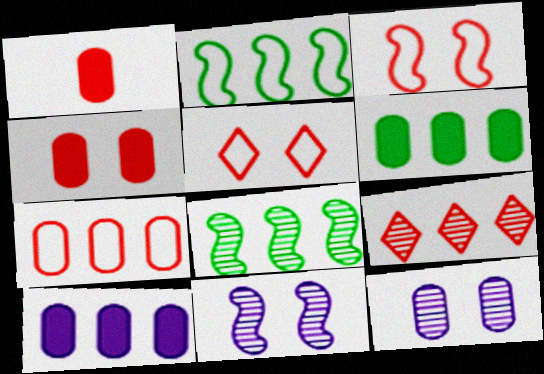[[1, 3, 9], 
[2, 9, 10]]